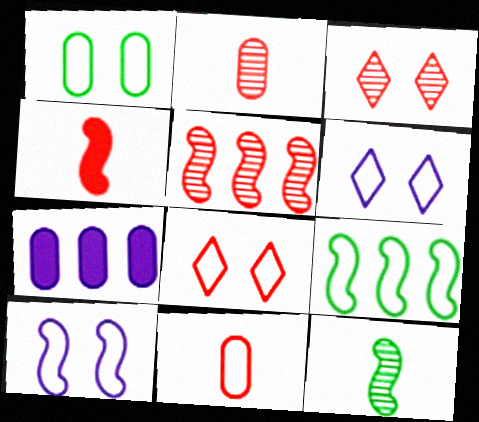[[1, 2, 7], 
[1, 8, 10], 
[2, 3, 5], 
[6, 9, 11], 
[7, 8, 12]]